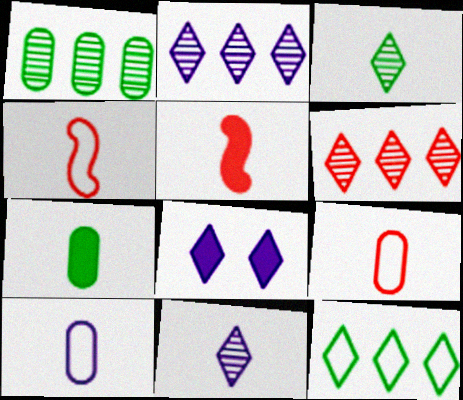[[1, 4, 8], 
[3, 5, 10], 
[4, 7, 11]]